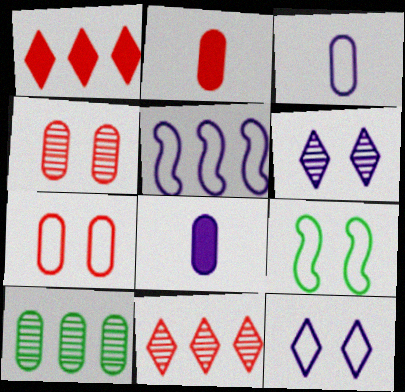[[1, 5, 10], 
[3, 5, 12], 
[5, 6, 8], 
[7, 8, 10], 
[7, 9, 12], 
[8, 9, 11]]